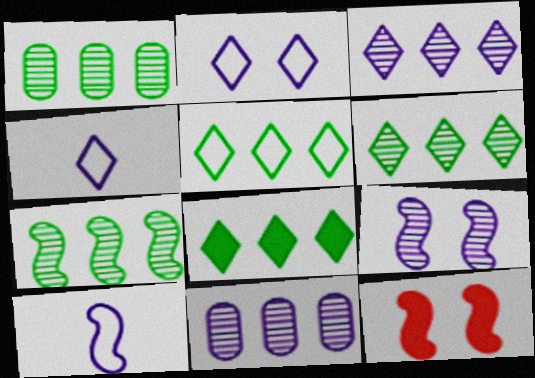[[1, 4, 12], 
[1, 6, 7], 
[5, 6, 8], 
[7, 10, 12]]